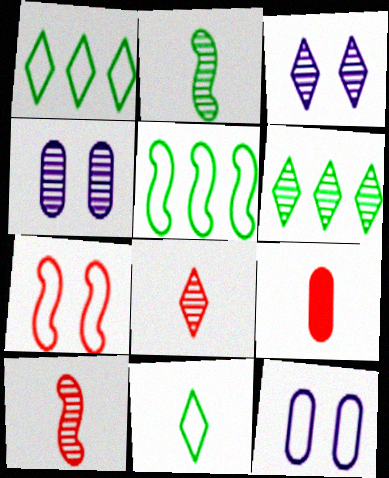[[3, 5, 9], 
[3, 6, 8], 
[4, 6, 10]]